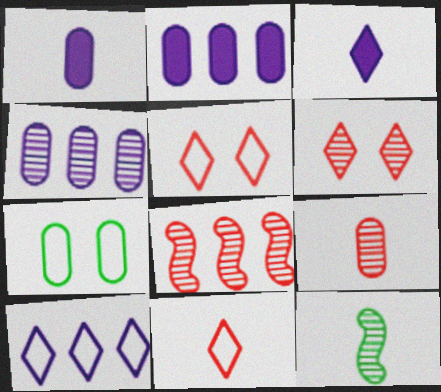[[1, 11, 12], 
[2, 5, 12], 
[2, 7, 9], 
[3, 7, 8], 
[4, 6, 12], 
[6, 8, 9]]